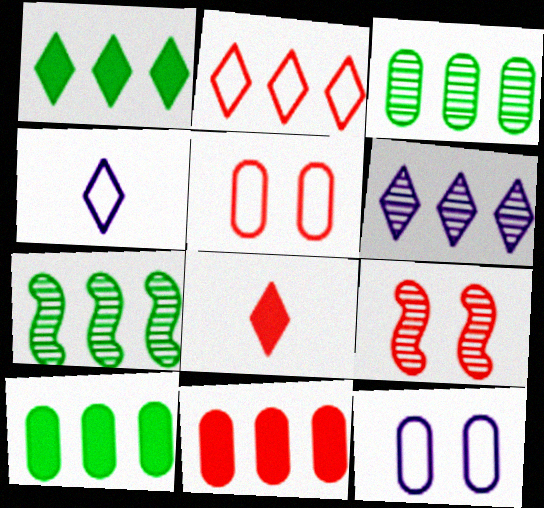[[1, 2, 6], 
[4, 9, 10], 
[7, 8, 12]]